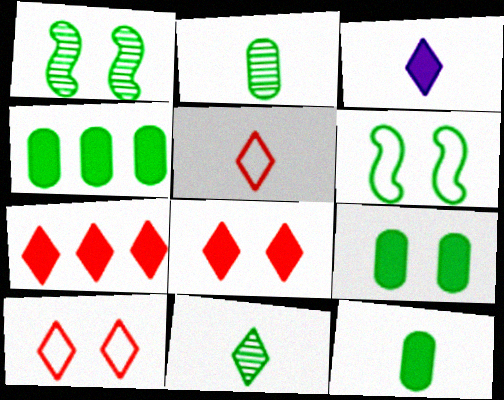[[3, 5, 11], 
[4, 6, 11], 
[4, 9, 12]]